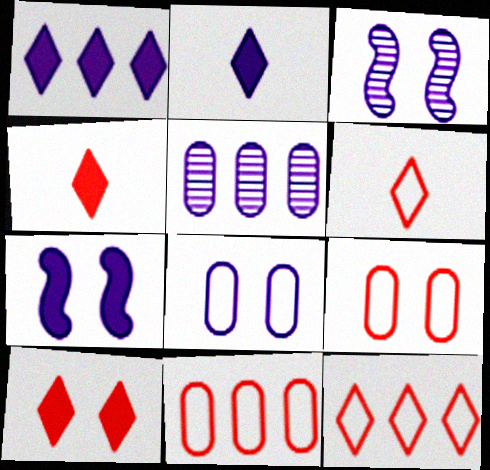[]